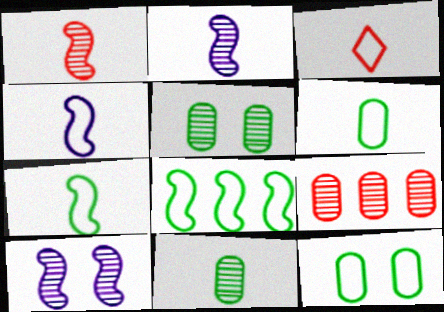[[3, 4, 6]]